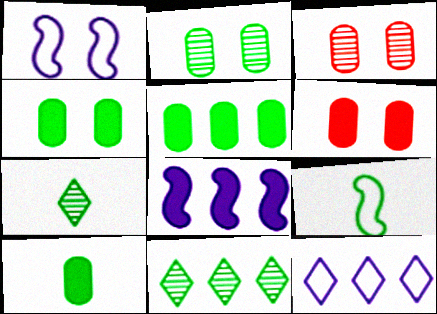[[4, 5, 10], 
[4, 9, 11], 
[7, 9, 10]]